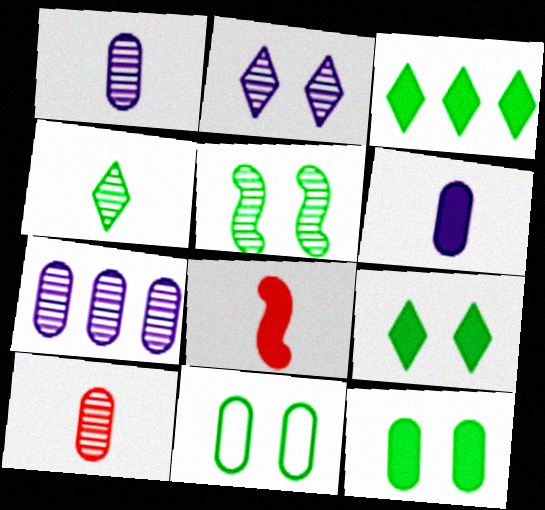[[5, 9, 11]]